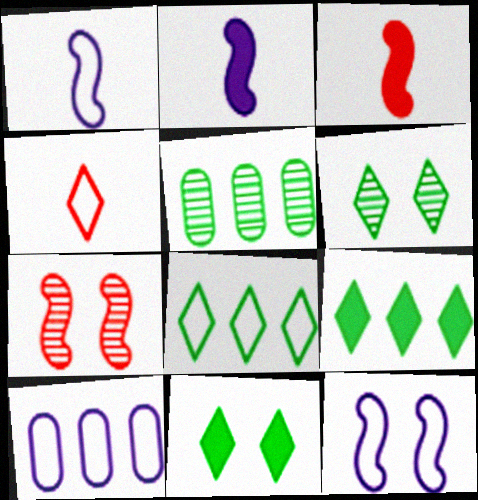[[3, 6, 10]]